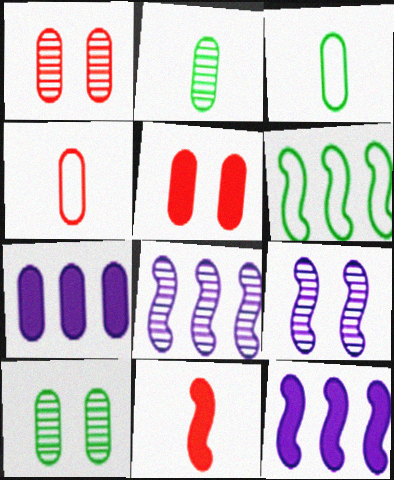[[1, 3, 7], 
[4, 7, 10], 
[6, 9, 11]]